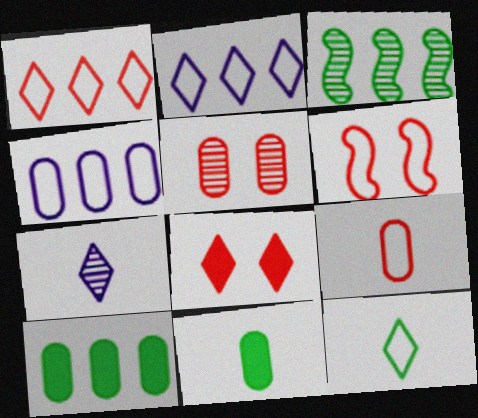[[1, 6, 9], 
[3, 5, 7], 
[4, 5, 11], 
[4, 6, 12], 
[5, 6, 8], 
[6, 7, 10]]